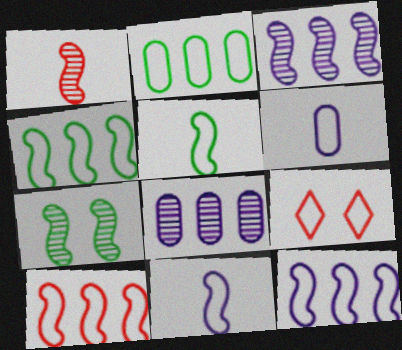[[1, 3, 7], 
[2, 9, 11], 
[4, 6, 9], 
[4, 10, 12]]